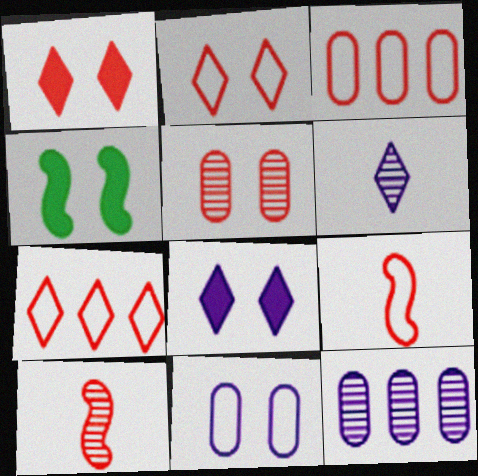[[1, 3, 10], 
[2, 3, 9], 
[3, 4, 6]]